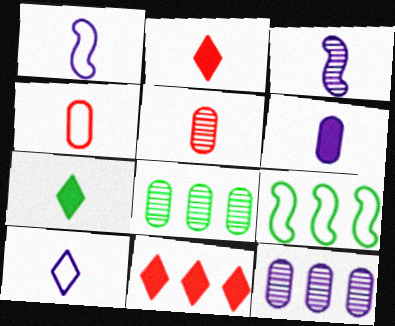[[1, 5, 7], 
[3, 4, 7], 
[3, 6, 10], 
[9, 11, 12]]